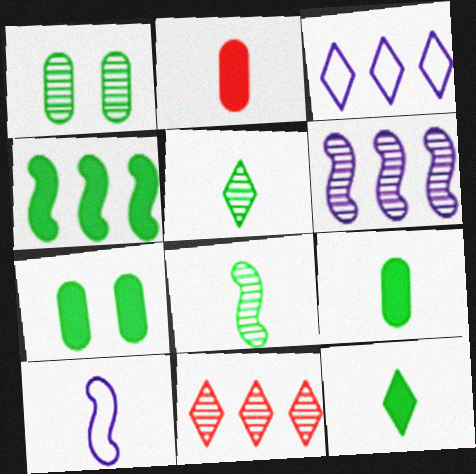[[2, 5, 10], 
[4, 7, 12], 
[7, 10, 11]]